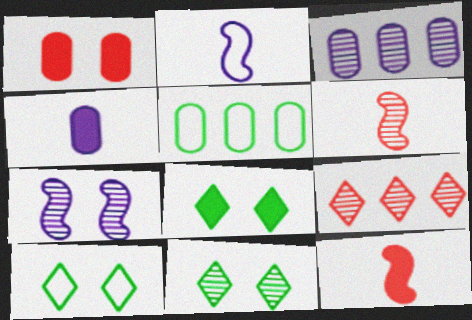[[1, 7, 10], 
[3, 6, 11], 
[3, 10, 12], 
[8, 10, 11]]